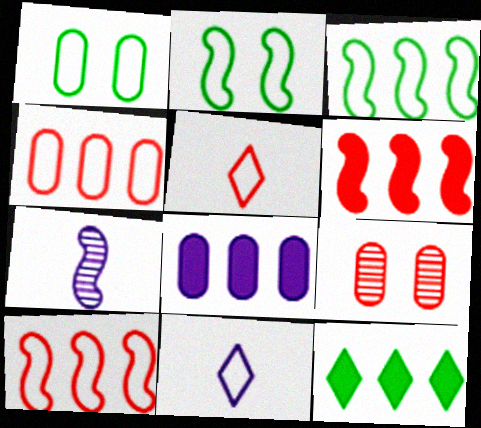[[1, 10, 11], 
[2, 4, 11], 
[2, 6, 7], 
[5, 6, 9], 
[6, 8, 12]]